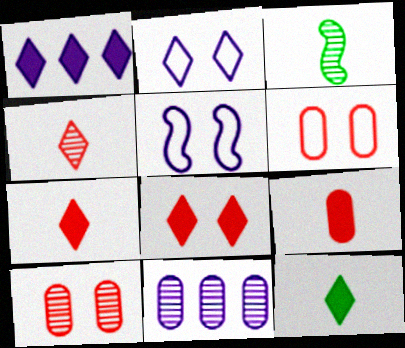[[1, 3, 6], 
[1, 8, 12]]